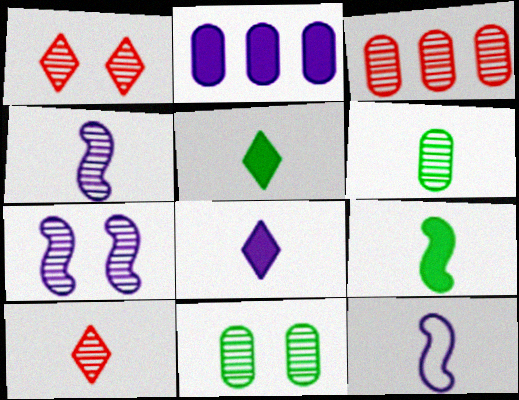[[1, 7, 11], 
[4, 6, 10]]